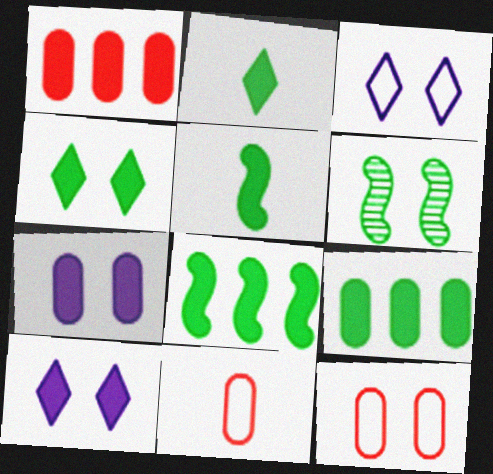[[1, 5, 10], 
[4, 5, 9], 
[6, 10, 12]]